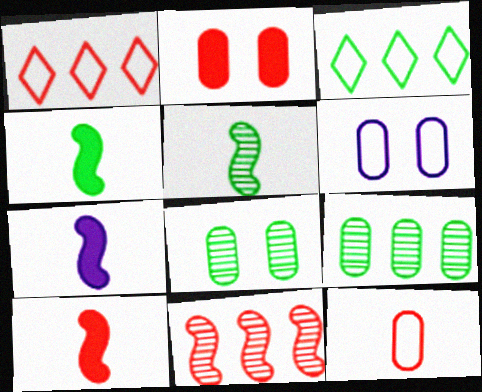[[1, 7, 8], 
[2, 6, 8], 
[3, 4, 8], 
[4, 7, 10]]